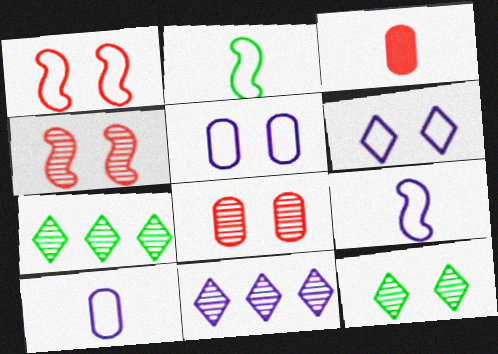[]